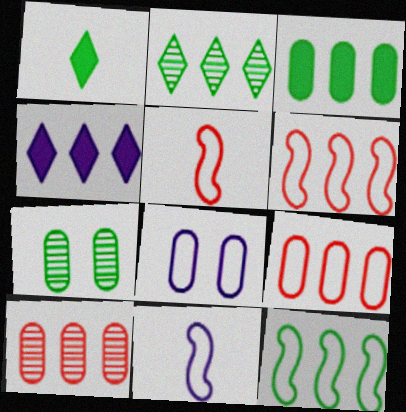[[1, 7, 12], 
[2, 3, 12], 
[4, 5, 7], 
[4, 10, 12]]